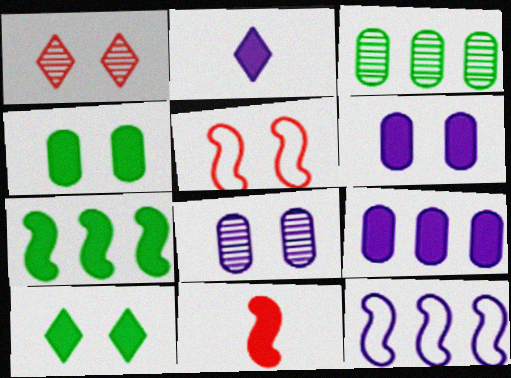[[2, 3, 5], 
[2, 8, 12], 
[5, 8, 10], 
[9, 10, 11]]